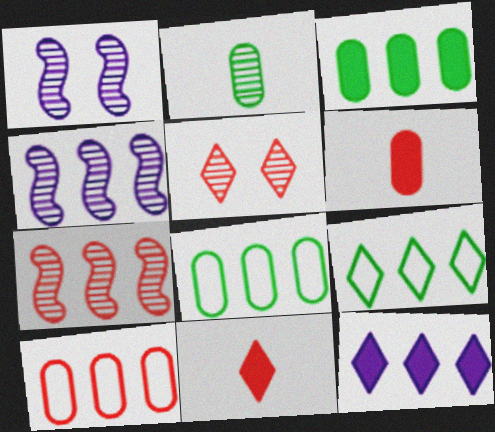[[1, 6, 9], 
[1, 8, 11], 
[2, 4, 5], 
[7, 8, 12]]